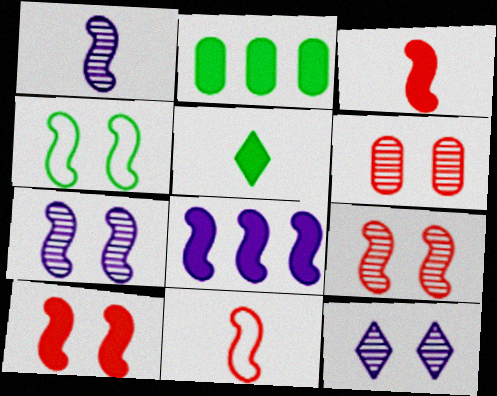[[2, 11, 12], 
[4, 7, 10]]